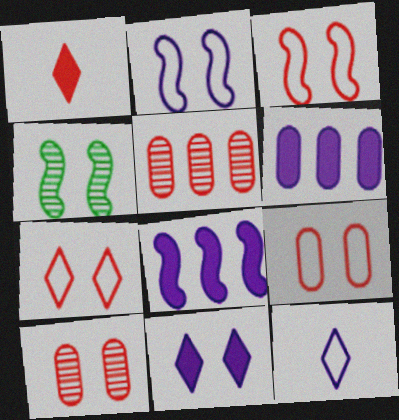[[1, 3, 5], 
[3, 7, 9], 
[4, 9, 11]]